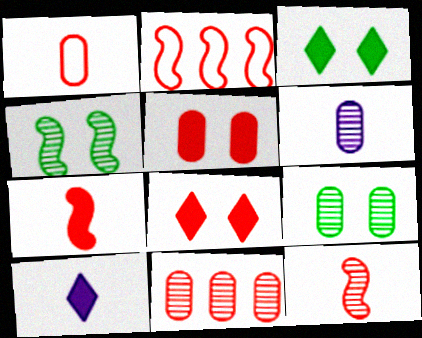[[1, 5, 11], 
[2, 3, 6], 
[2, 9, 10], 
[6, 9, 11]]